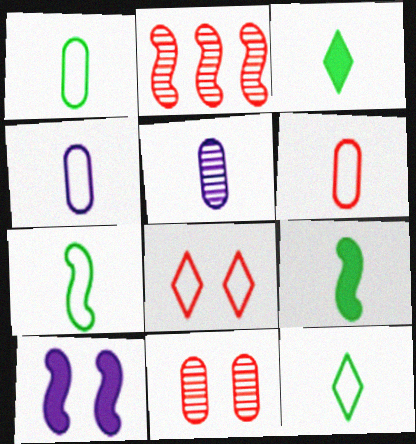[[1, 4, 6], 
[1, 7, 12], 
[2, 7, 10]]